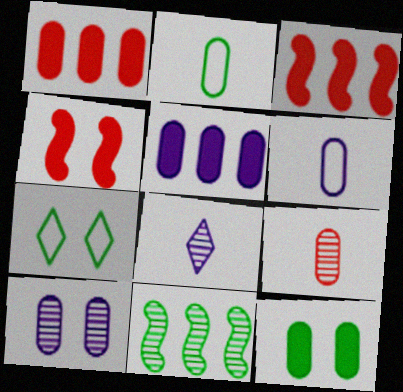[[1, 2, 10], 
[4, 7, 10], 
[5, 6, 10]]